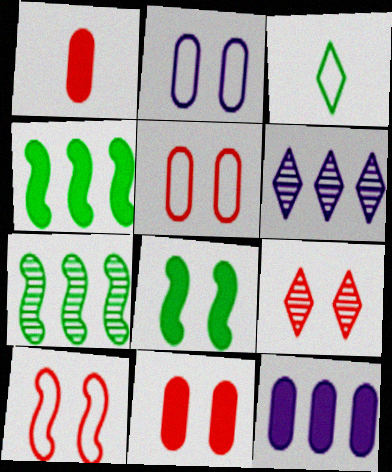[[2, 8, 9], 
[9, 10, 11]]